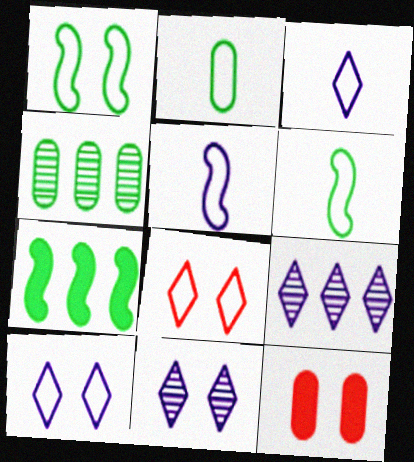[[1, 11, 12], 
[6, 9, 12]]